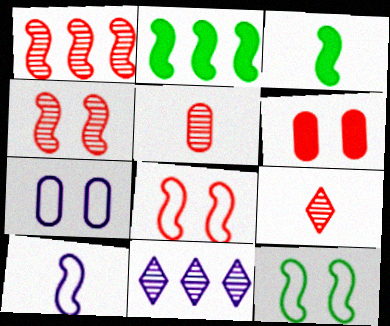[[2, 4, 10], 
[2, 7, 9]]